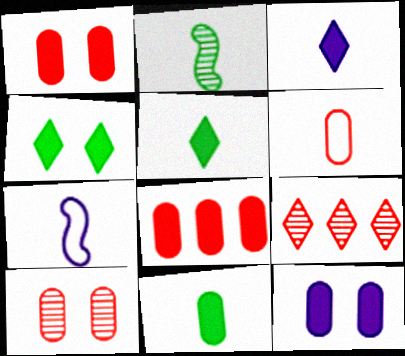[[2, 3, 6], 
[6, 8, 10], 
[8, 11, 12]]